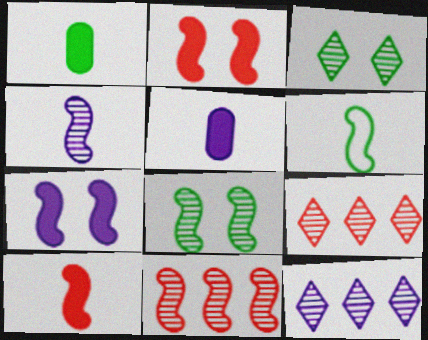[[4, 6, 10], 
[4, 8, 11], 
[6, 7, 11]]